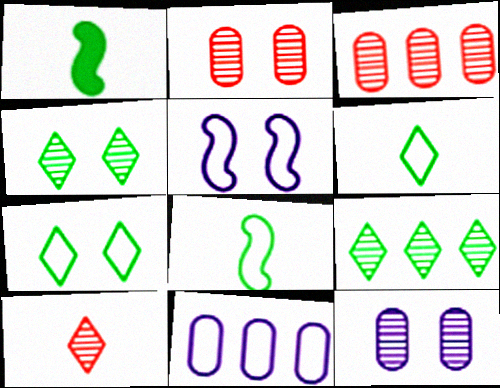[]